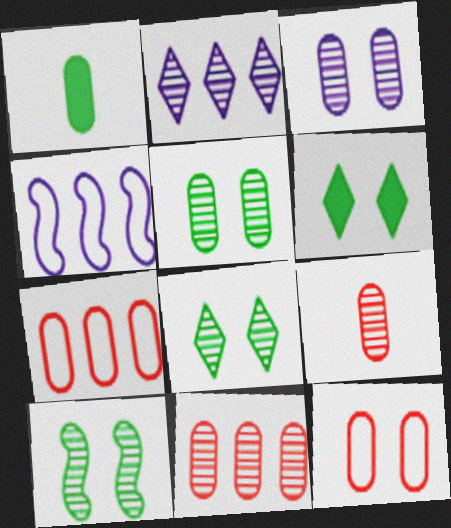[[1, 3, 7], 
[2, 9, 10], 
[4, 6, 9], 
[5, 8, 10]]